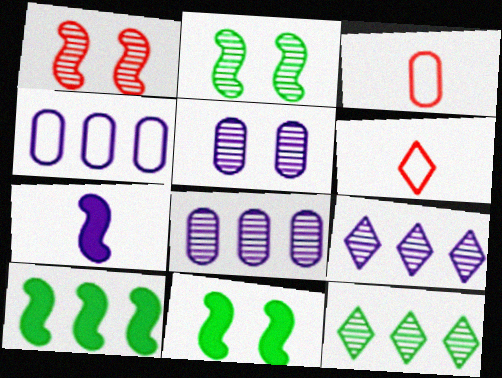[[3, 9, 11], 
[5, 6, 10], 
[6, 8, 11]]